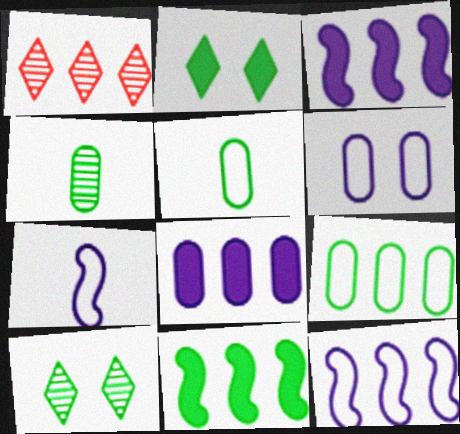[[1, 3, 9], 
[5, 10, 11]]